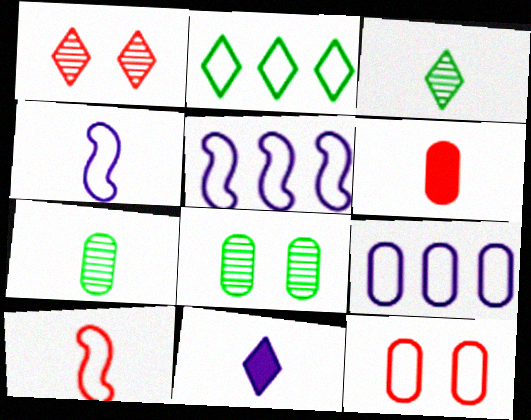[[1, 2, 11], 
[2, 4, 12], 
[3, 4, 6], 
[6, 8, 9], 
[7, 10, 11]]